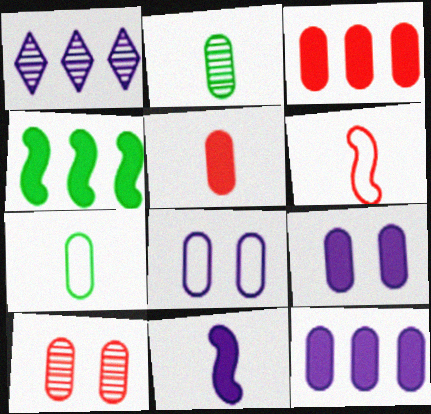[[1, 8, 11], 
[2, 3, 8], 
[7, 10, 12]]